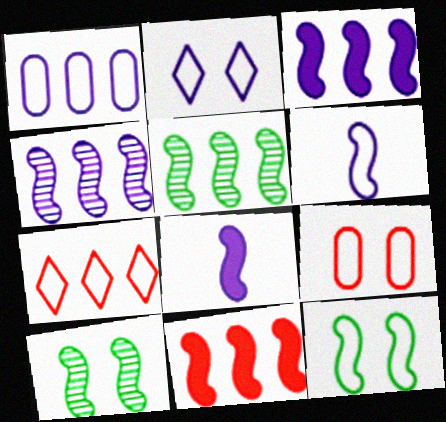[[1, 2, 6], 
[2, 9, 12], 
[6, 10, 11]]